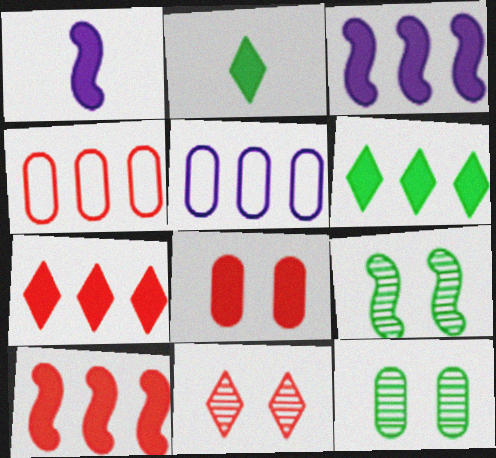[[1, 6, 8], 
[2, 3, 8]]